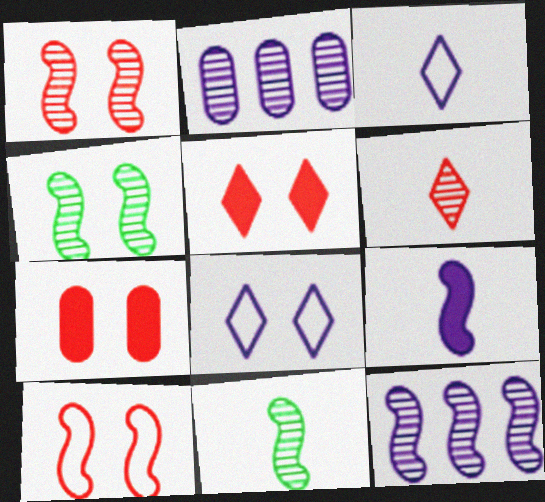[[1, 11, 12], 
[2, 4, 6], 
[2, 8, 9], 
[4, 7, 8]]